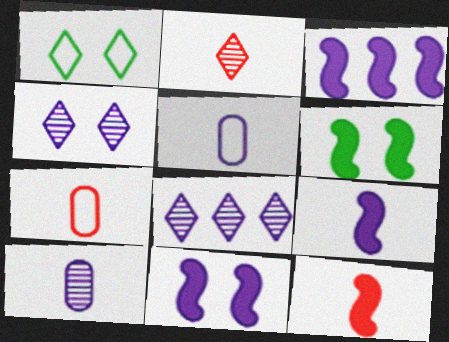[[2, 7, 12], 
[3, 4, 5], 
[3, 6, 12], 
[3, 9, 11], 
[5, 8, 11], 
[6, 7, 8]]